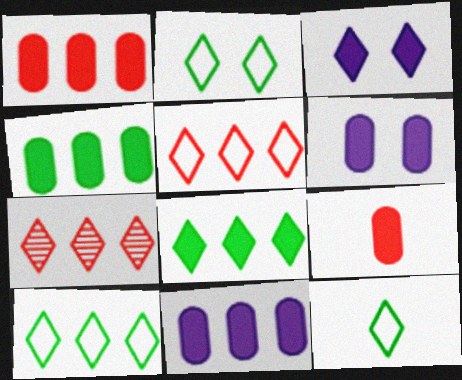[[1, 4, 11], 
[2, 10, 12], 
[3, 7, 12], 
[4, 6, 9]]